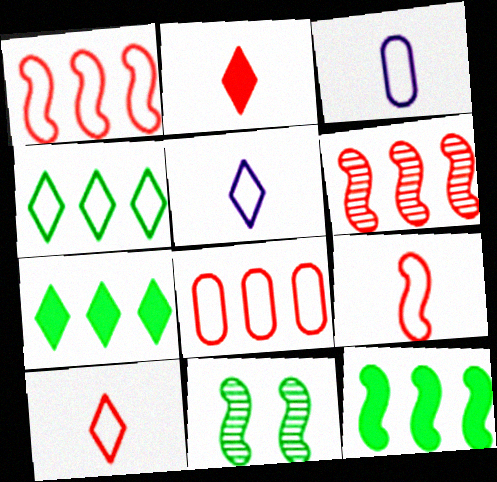[]